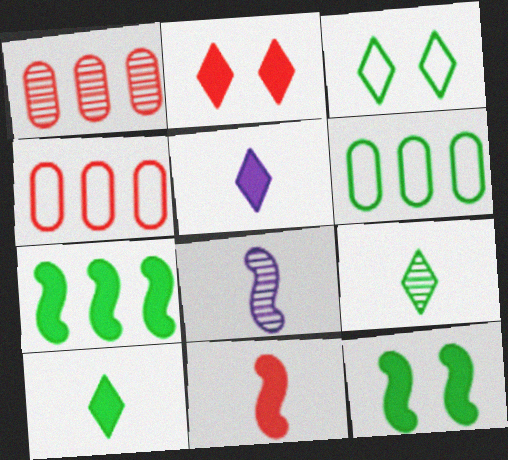[[2, 6, 8], 
[6, 9, 12]]